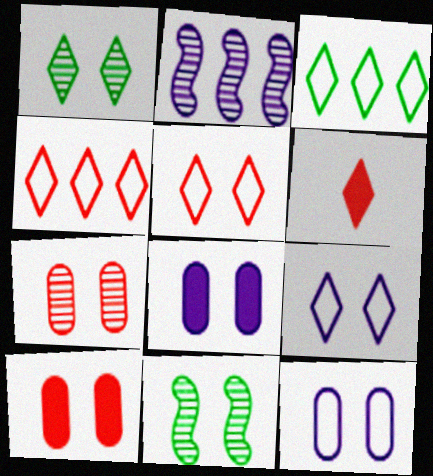[[5, 8, 11], 
[9, 10, 11]]